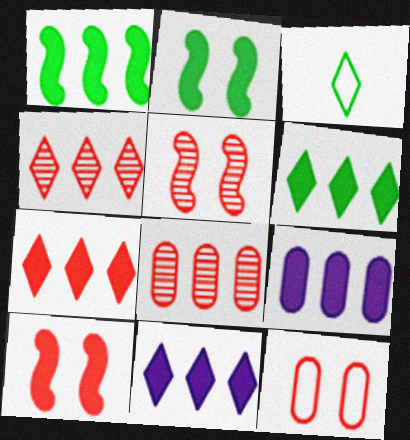[[1, 7, 9], 
[3, 5, 9], 
[6, 7, 11]]